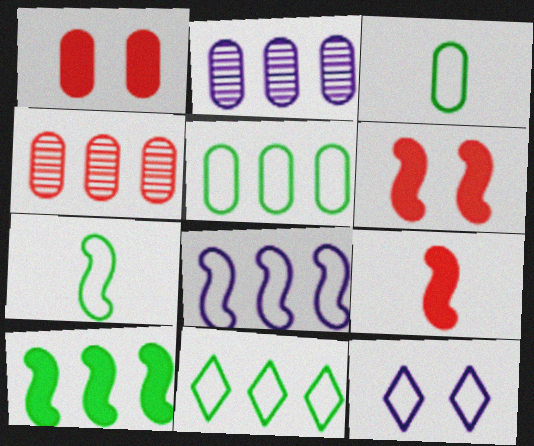[[1, 2, 3]]